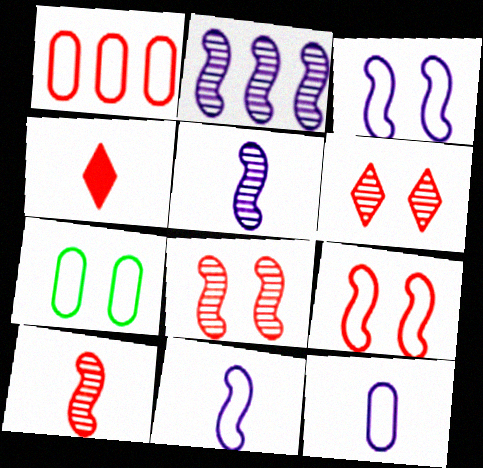[[1, 4, 8], 
[1, 7, 12], 
[2, 4, 7]]